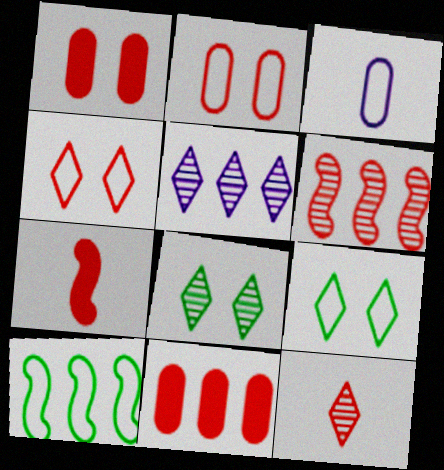[[3, 4, 10], 
[5, 8, 12], 
[5, 10, 11]]